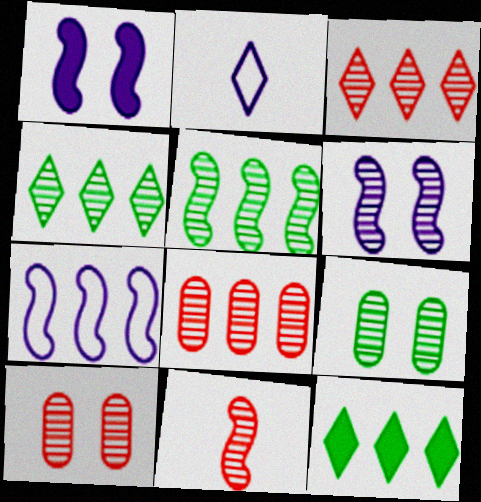[[3, 10, 11], 
[5, 6, 11], 
[7, 8, 12]]